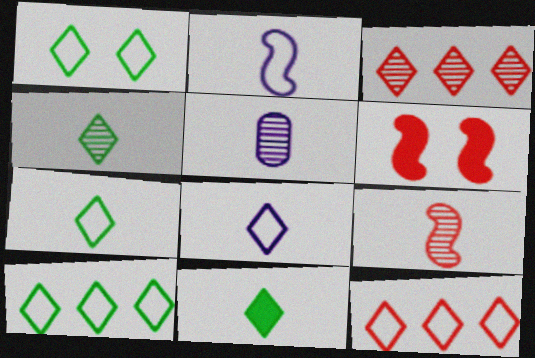[[1, 7, 10], 
[1, 8, 12], 
[4, 5, 9], 
[4, 7, 11], 
[5, 6, 10]]